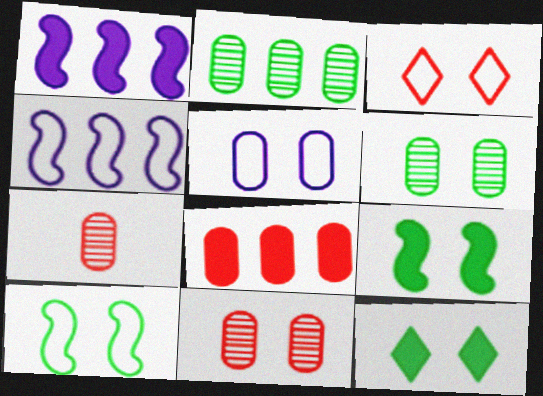[[3, 5, 10], 
[4, 7, 12], 
[6, 10, 12]]